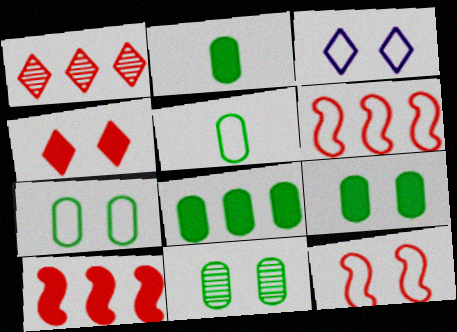[[2, 8, 9], 
[3, 5, 6], 
[3, 7, 12], 
[5, 8, 11], 
[7, 9, 11]]